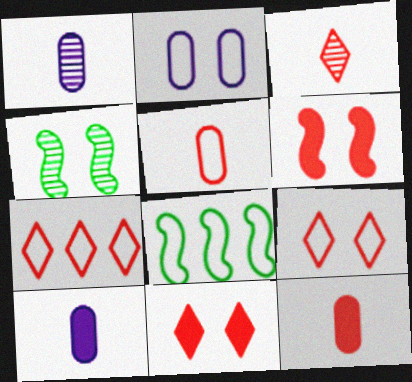[[1, 8, 11], 
[2, 4, 11], 
[3, 7, 11], 
[4, 7, 10]]